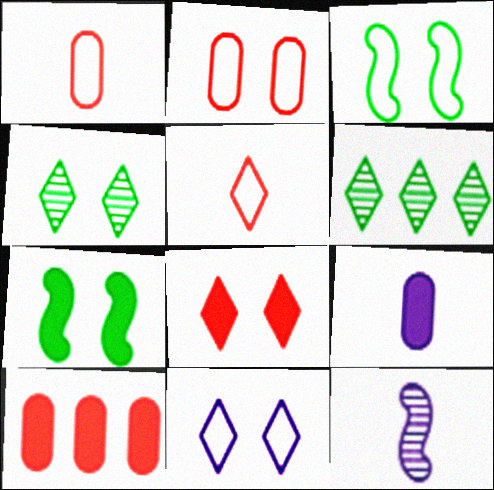[[2, 3, 11], 
[4, 8, 11]]